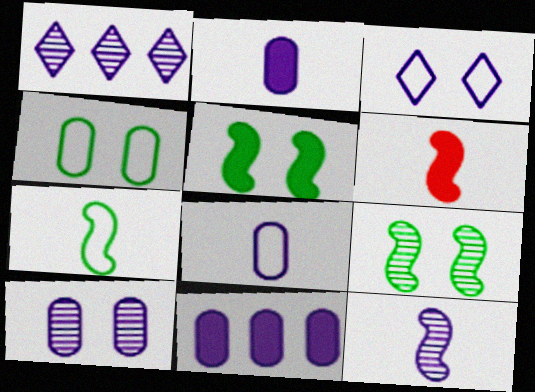[[1, 4, 6], 
[1, 10, 12], 
[3, 11, 12], 
[6, 7, 12], 
[8, 10, 11]]